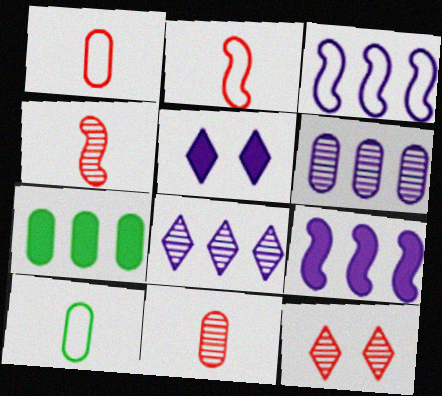[[9, 10, 12]]